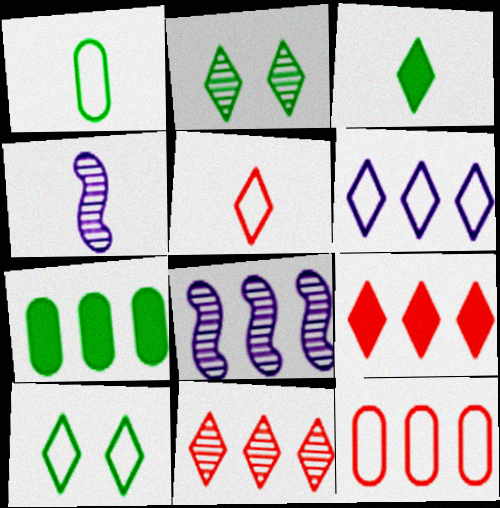[[5, 6, 10]]